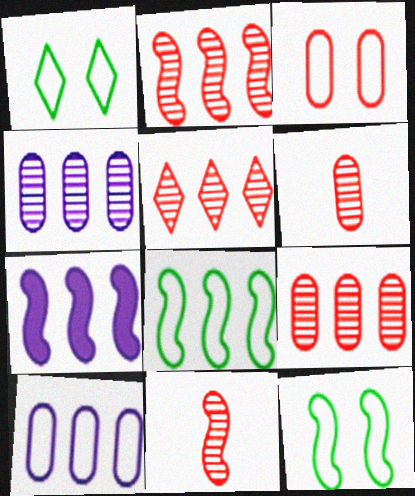[[1, 6, 7], 
[2, 5, 9], 
[2, 7, 8], 
[7, 11, 12]]